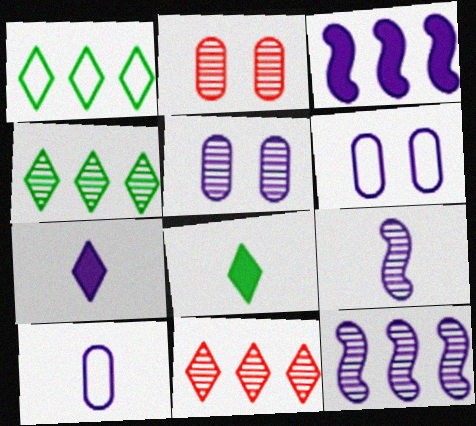[[2, 4, 9], 
[6, 7, 12], 
[7, 9, 10]]